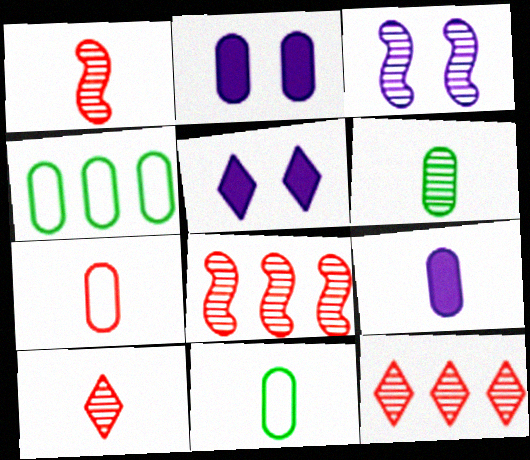[[1, 4, 5], 
[3, 6, 12], 
[5, 8, 11], 
[6, 7, 9]]